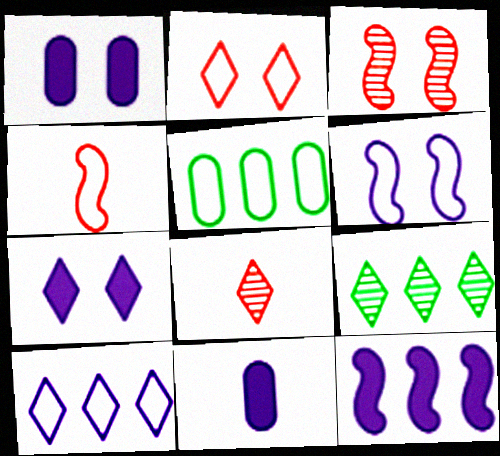[[1, 4, 9], 
[7, 11, 12]]